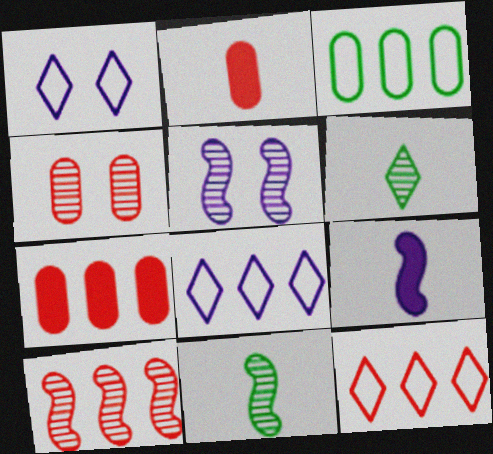[[1, 7, 11], 
[5, 10, 11], 
[7, 10, 12]]